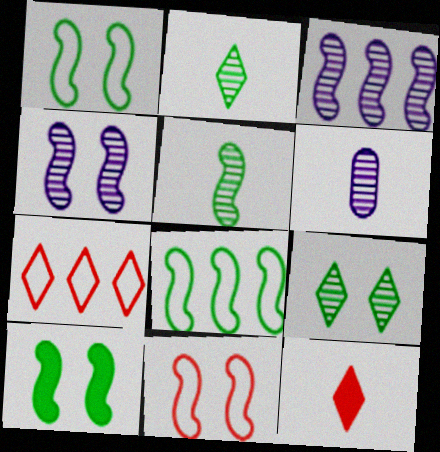[[4, 10, 11], 
[5, 8, 10], 
[6, 7, 10]]